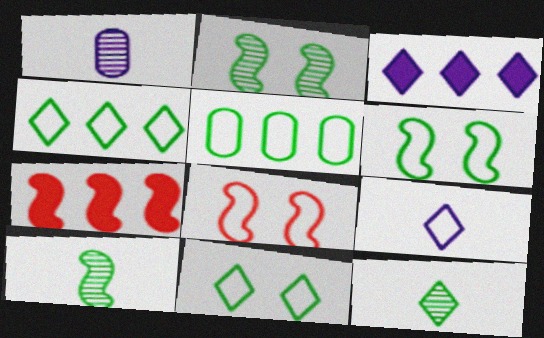[[1, 7, 11], 
[5, 8, 9]]